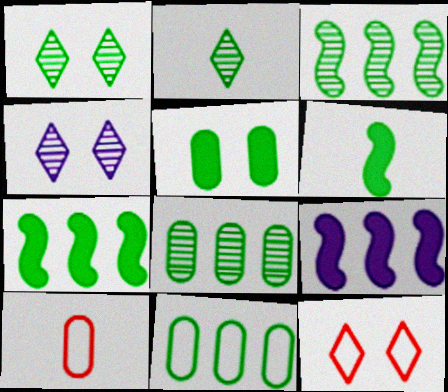[[1, 6, 11], 
[1, 9, 10], 
[4, 7, 10]]